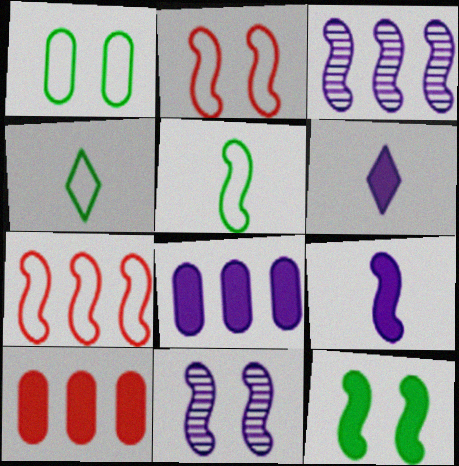[[2, 11, 12], 
[4, 10, 11], 
[6, 10, 12]]